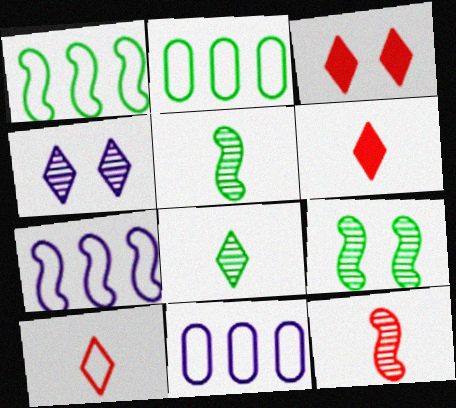[[3, 5, 11], 
[6, 9, 11]]